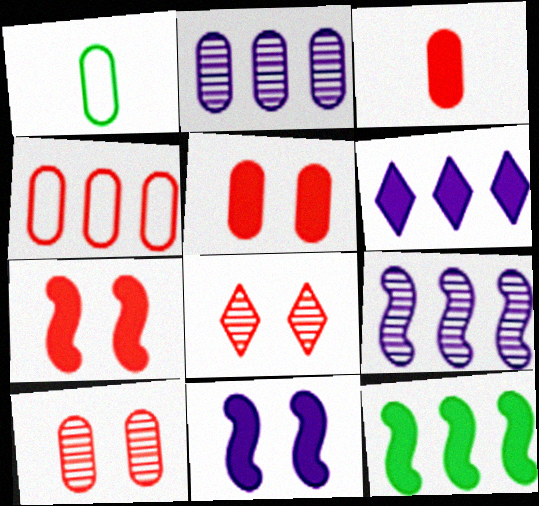[[1, 2, 5], 
[3, 4, 10]]